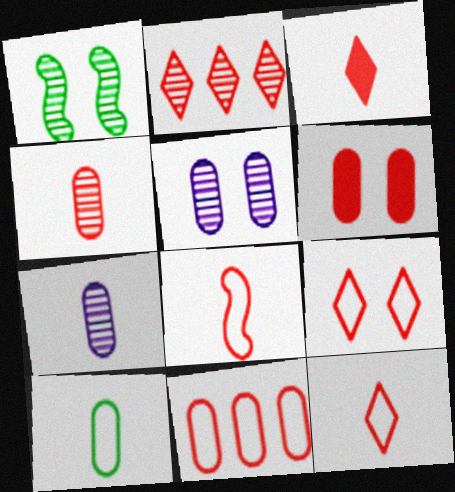[[1, 2, 7], 
[2, 3, 9], 
[2, 6, 8], 
[3, 4, 8], 
[4, 6, 11], 
[8, 9, 11]]